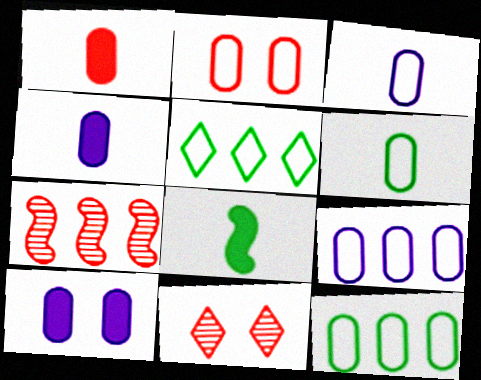[[2, 3, 12], 
[2, 6, 9], 
[8, 9, 11]]